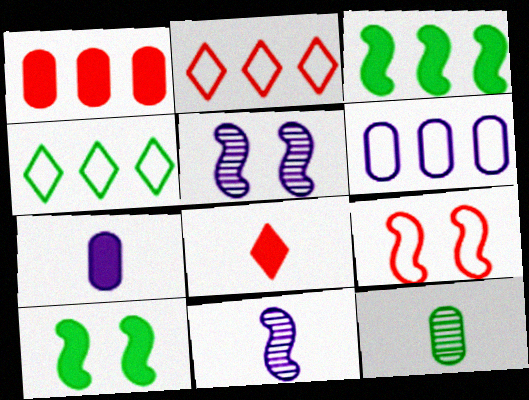[[3, 9, 11], 
[4, 10, 12], 
[5, 9, 10]]